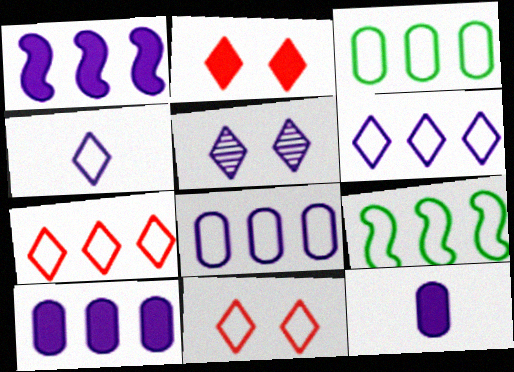[[7, 8, 9]]